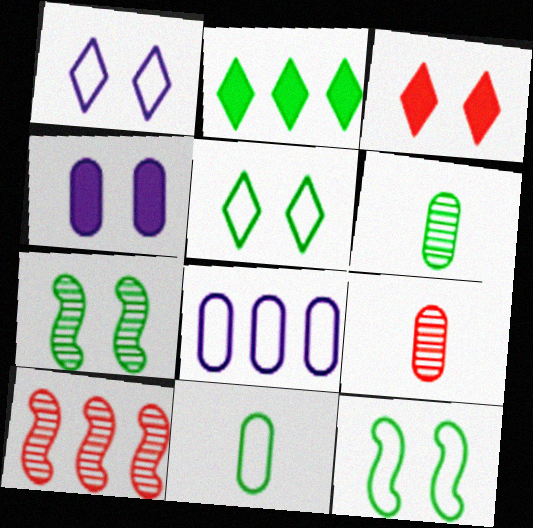[[2, 6, 12], 
[2, 7, 11], 
[2, 8, 10]]